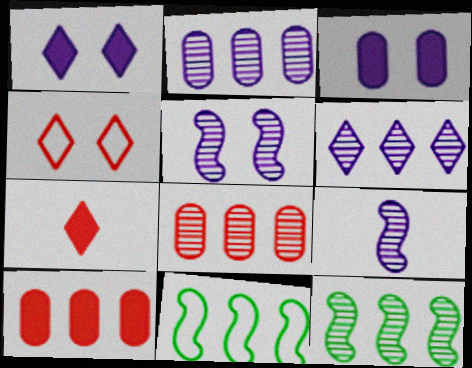[[6, 8, 12], 
[6, 10, 11]]